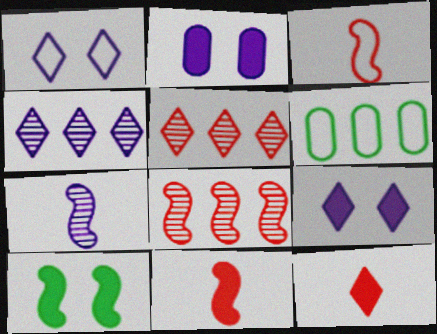[[1, 3, 6]]